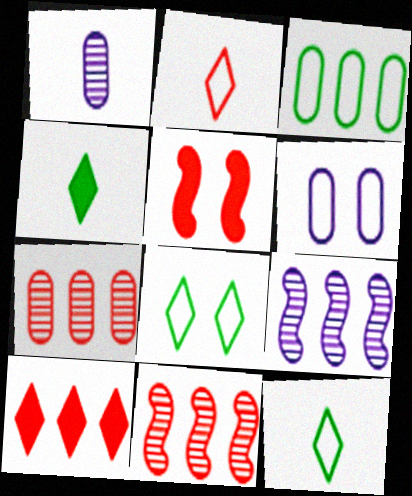[[2, 5, 7], 
[3, 9, 10], 
[4, 6, 11]]